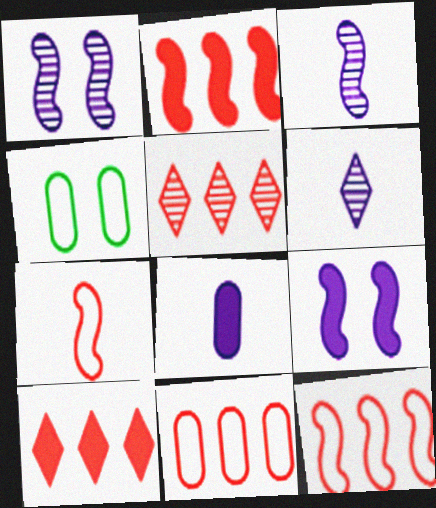[[2, 4, 6], 
[2, 5, 11], 
[3, 4, 10]]